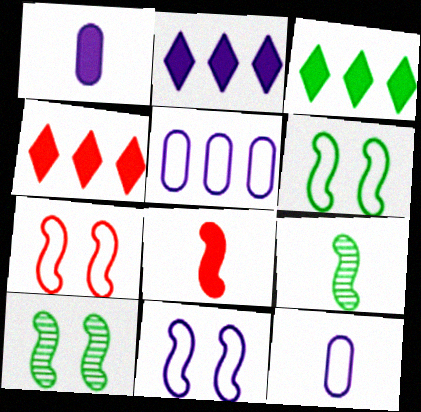[[2, 3, 4], 
[4, 10, 12], 
[6, 7, 11]]